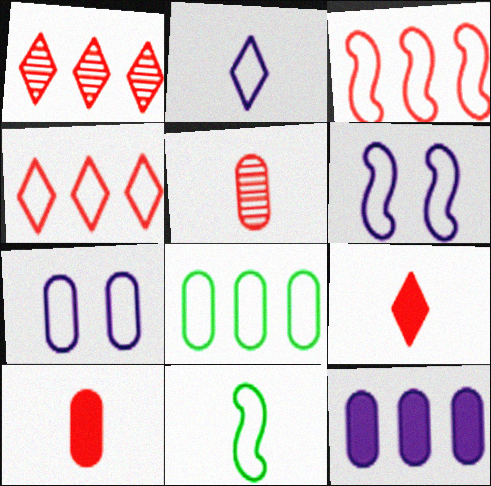[[3, 6, 11], 
[4, 7, 11]]